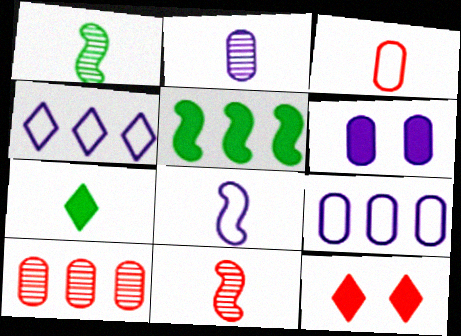[[1, 9, 12], 
[2, 6, 9], 
[4, 5, 10]]